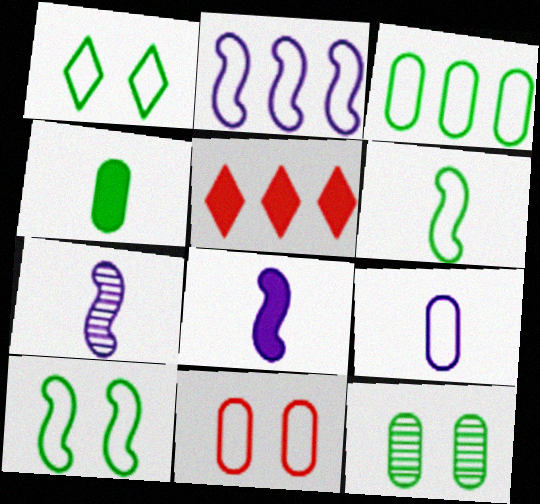[[1, 3, 6], 
[3, 4, 12], 
[3, 9, 11]]